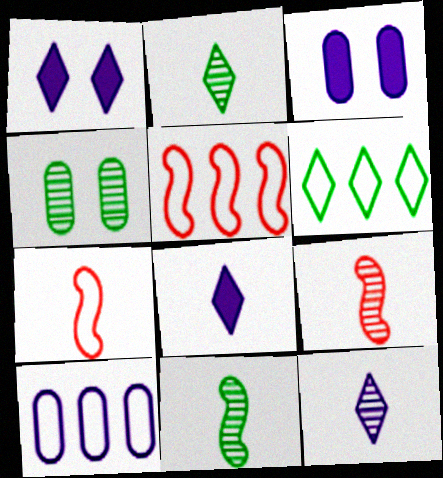[[2, 3, 5], 
[3, 6, 9], 
[4, 5, 8], 
[5, 6, 10]]